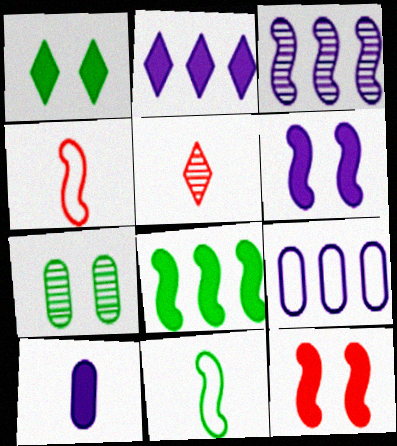[[2, 3, 9], 
[2, 4, 7], 
[2, 6, 10], 
[3, 5, 7], 
[3, 11, 12], 
[5, 10, 11]]